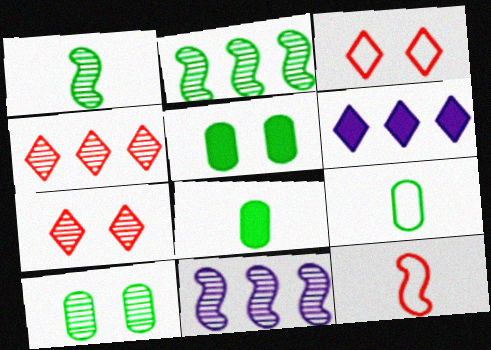[[3, 8, 11], 
[6, 10, 12]]